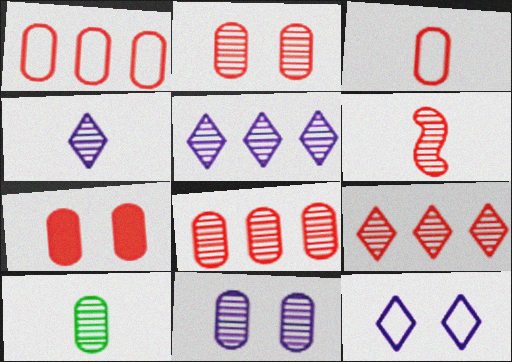[[2, 6, 9], 
[3, 7, 8], 
[4, 6, 10], 
[8, 10, 11]]